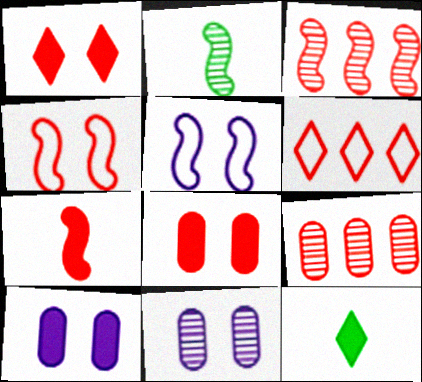[[2, 6, 10], 
[3, 4, 7], 
[5, 9, 12]]